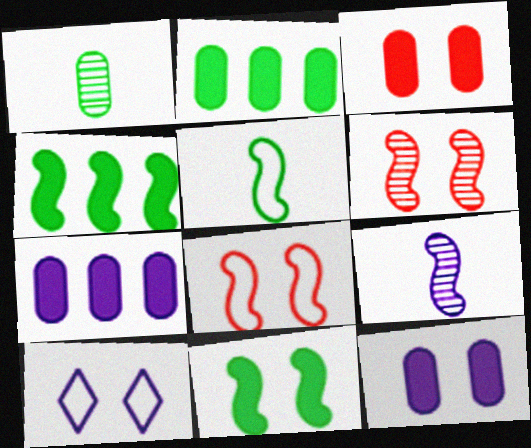[[4, 8, 9], 
[7, 9, 10]]